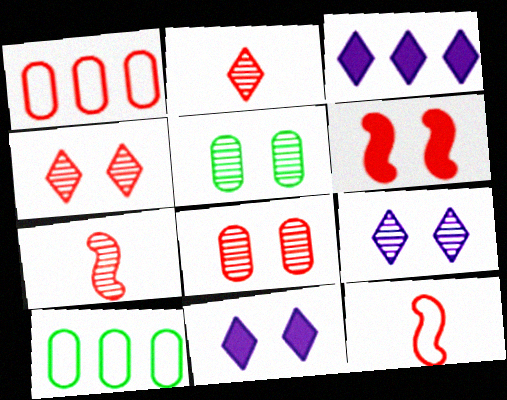[[1, 2, 6], 
[3, 5, 12], 
[7, 10, 11]]